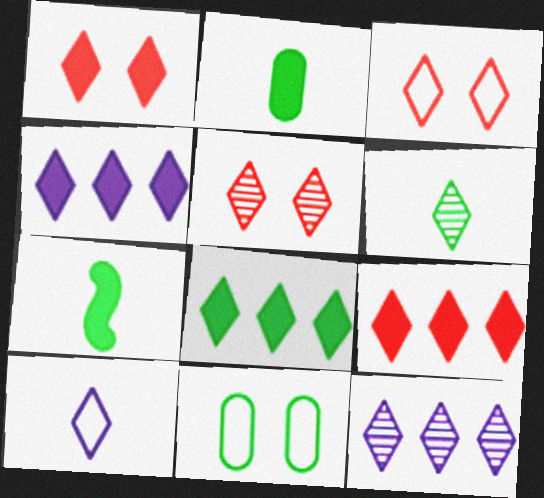[[1, 3, 5], 
[3, 4, 6], 
[4, 8, 9], 
[5, 6, 12], 
[5, 8, 10]]